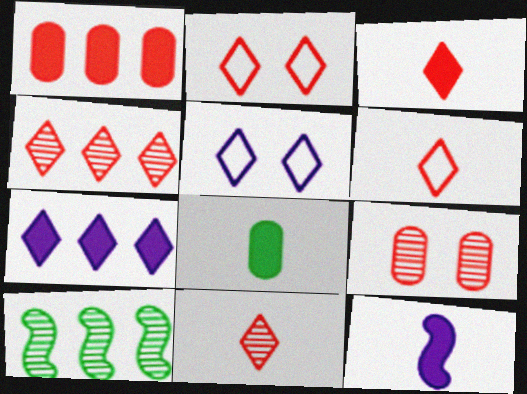[[2, 3, 4], 
[3, 6, 11], 
[3, 8, 12]]